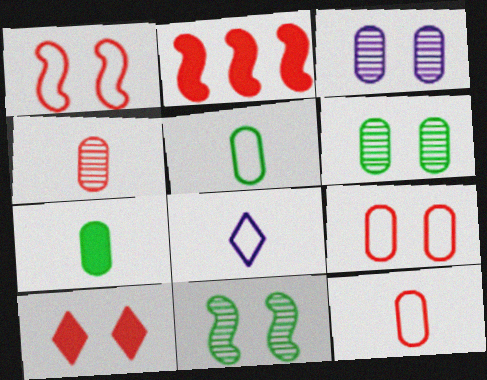[[2, 6, 8]]